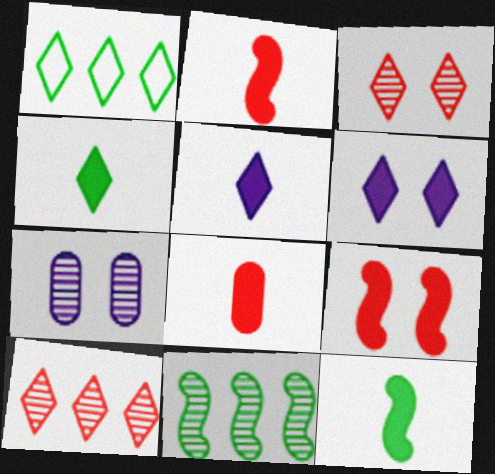[[1, 2, 7], 
[1, 3, 5], 
[5, 8, 12]]